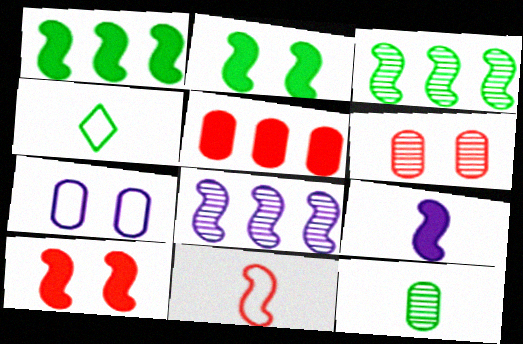[[1, 9, 10], 
[2, 8, 11], 
[5, 7, 12]]